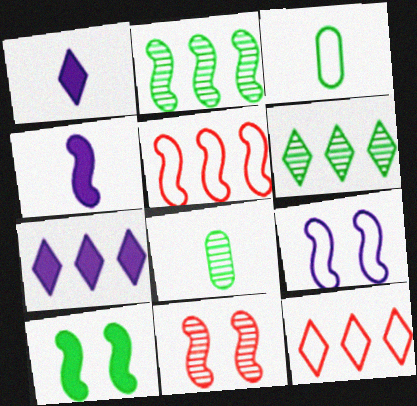[[3, 6, 10], 
[3, 7, 11], 
[3, 9, 12], 
[6, 7, 12], 
[9, 10, 11]]